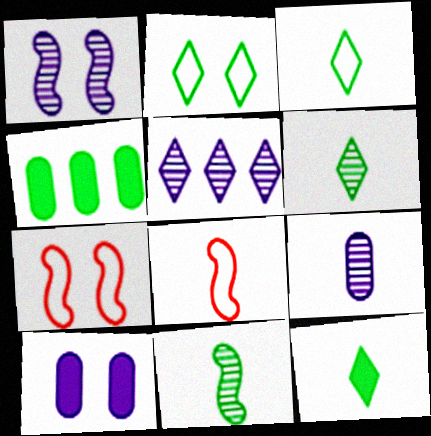[[1, 5, 9], 
[2, 4, 11], 
[3, 6, 12], 
[8, 9, 12]]